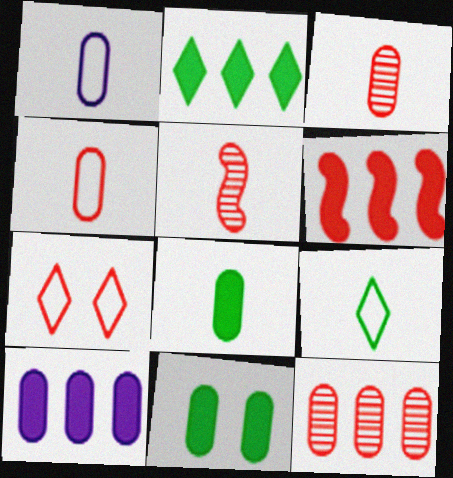[[1, 3, 8], 
[1, 11, 12], 
[2, 6, 10], 
[3, 6, 7]]